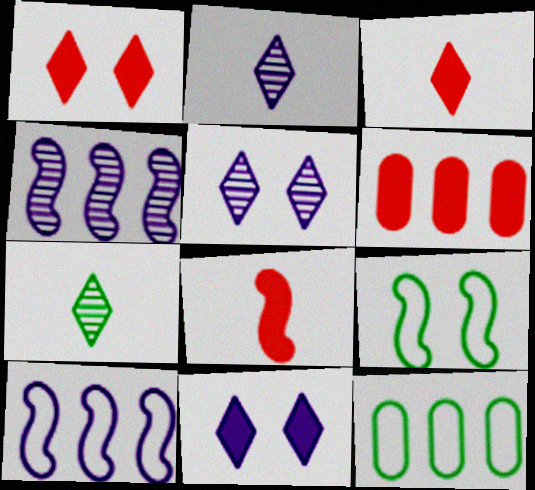[[1, 6, 8], 
[2, 6, 9], 
[4, 8, 9], 
[5, 8, 12]]